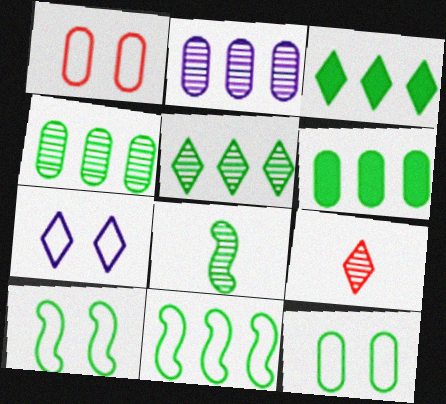[[1, 7, 10], 
[3, 4, 11], 
[3, 7, 9], 
[3, 8, 12], 
[5, 6, 11]]